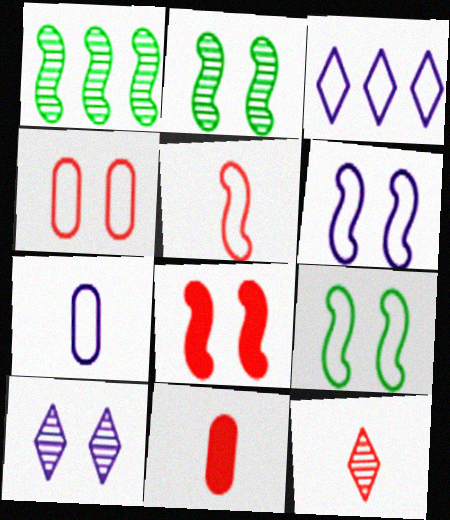[[2, 3, 11], 
[2, 6, 8], 
[3, 6, 7], 
[5, 11, 12]]